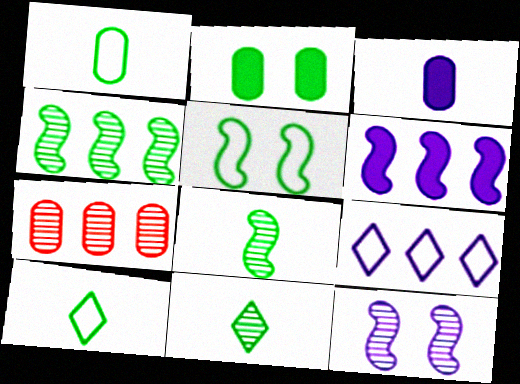[[2, 4, 10], 
[3, 9, 12], 
[7, 11, 12]]